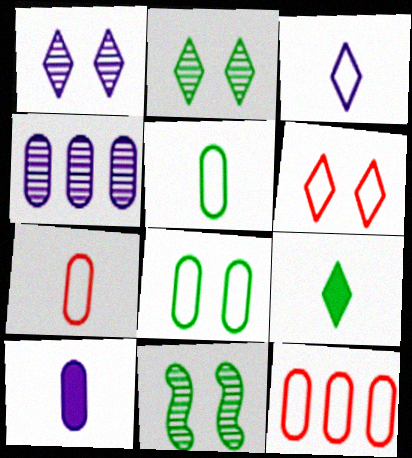[]